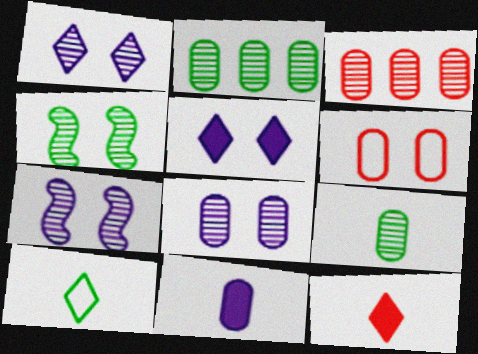[[1, 7, 8], 
[2, 6, 11], 
[3, 8, 9], 
[4, 5, 6]]